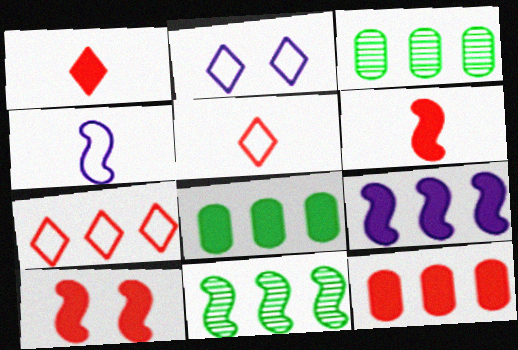[[1, 10, 12], 
[2, 3, 6], 
[3, 7, 9], 
[4, 10, 11]]